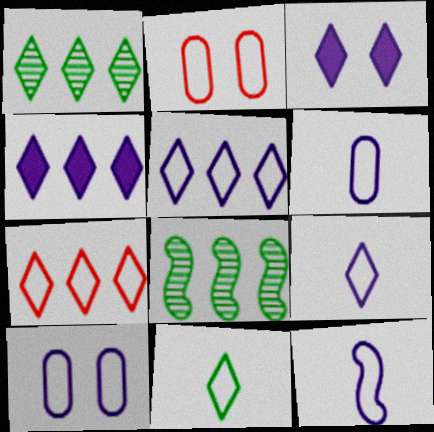[[1, 4, 7], 
[5, 10, 12], 
[6, 9, 12]]